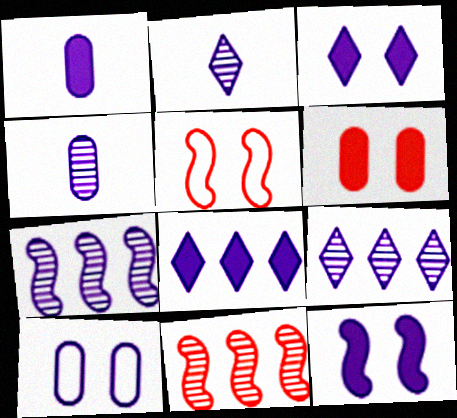[[1, 8, 12]]